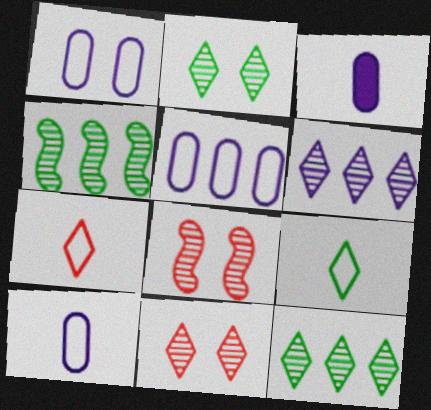[[1, 5, 10]]